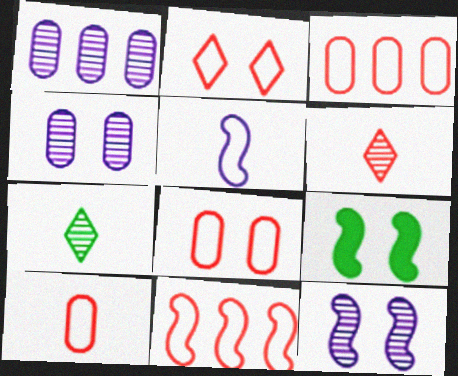[[2, 4, 9], 
[2, 10, 11], 
[3, 8, 10]]